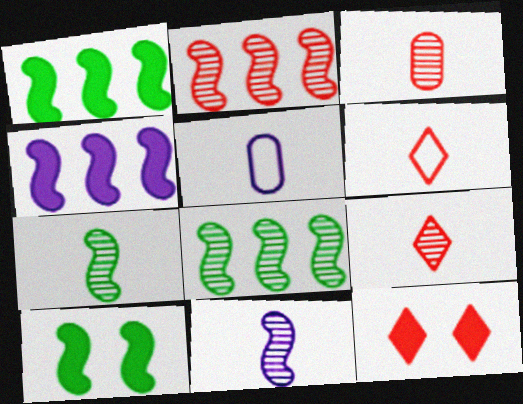[[5, 8, 12]]